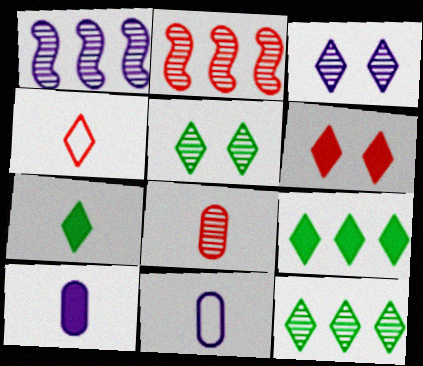[[1, 5, 8], 
[3, 4, 9]]